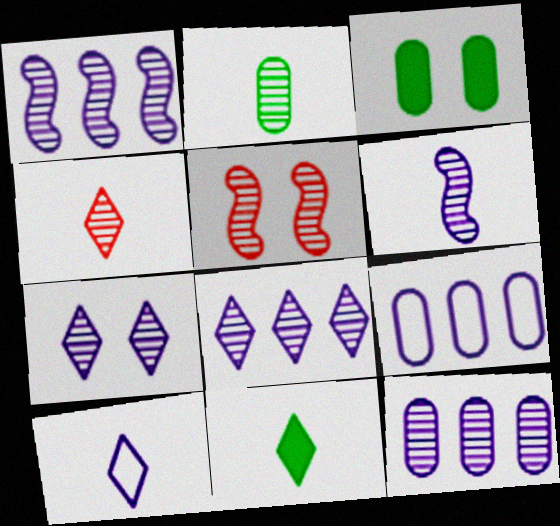[[1, 8, 12], 
[2, 4, 6], 
[2, 5, 8], 
[4, 10, 11], 
[5, 9, 11], 
[6, 7, 12]]